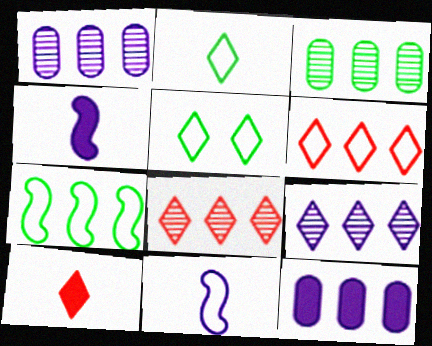[[5, 9, 10], 
[7, 8, 12]]